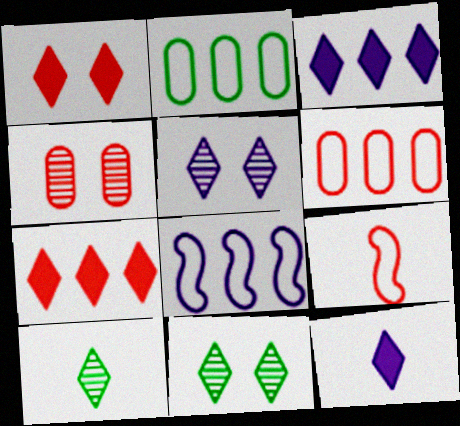[[4, 7, 9]]